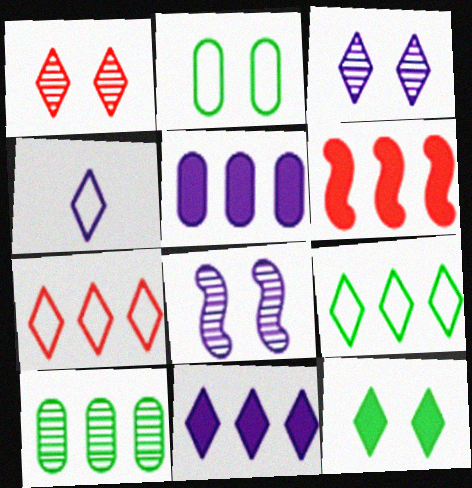[[3, 4, 11], 
[4, 5, 8]]